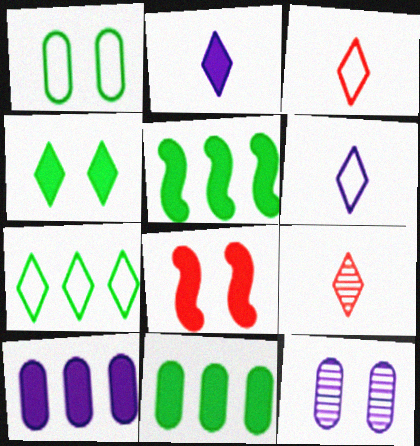[[2, 8, 11], 
[3, 5, 12]]